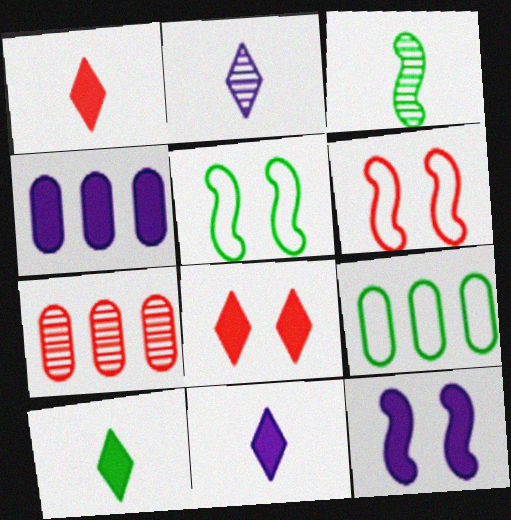[[1, 6, 7], 
[1, 10, 11], 
[4, 7, 9], 
[4, 11, 12], 
[5, 7, 11]]